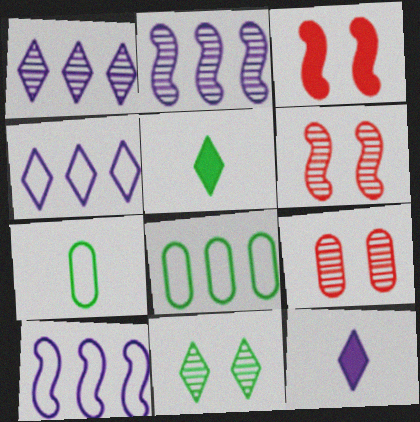[[1, 3, 7], 
[5, 9, 10], 
[6, 8, 12]]